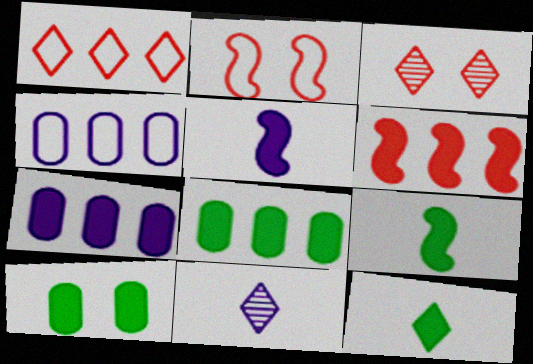[[2, 8, 11], 
[3, 4, 9]]